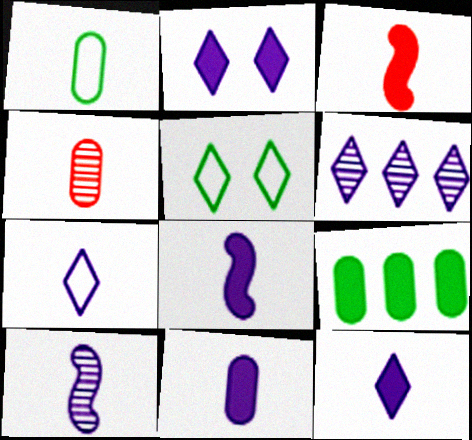[[1, 4, 11], 
[2, 3, 9], 
[2, 6, 7], 
[7, 10, 11], 
[8, 11, 12]]